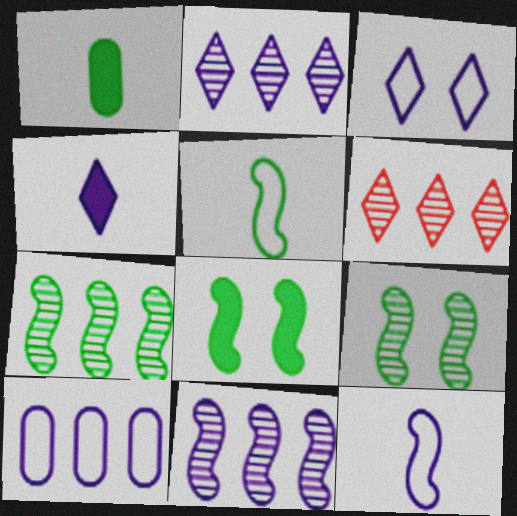[[2, 3, 4], 
[3, 10, 12], 
[5, 7, 8]]